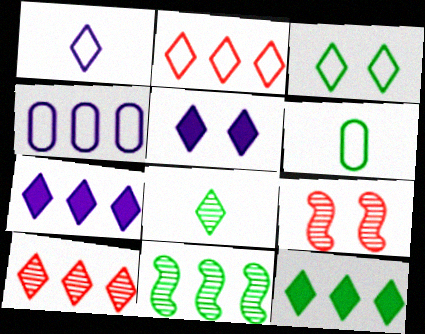[[1, 2, 3], 
[2, 5, 8], 
[3, 8, 12], 
[6, 7, 9]]